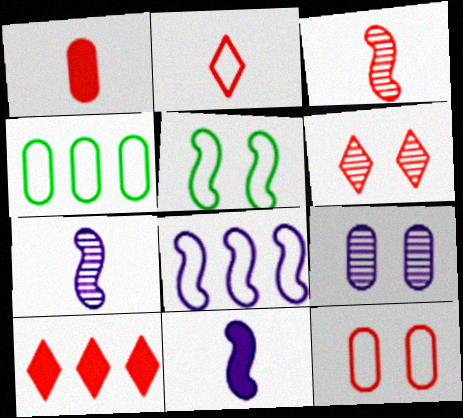[[1, 2, 3], 
[1, 4, 9], 
[2, 6, 10], 
[3, 10, 12], 
[4, 6, 11]]